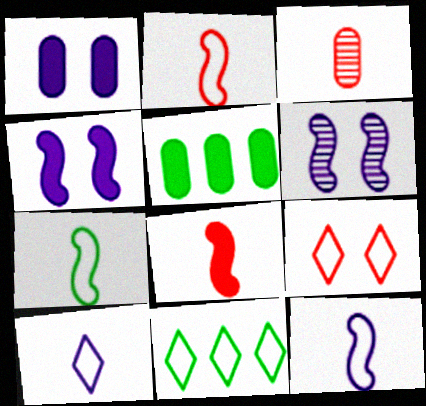[[2, 7, 12], 
[3, 4, 11], 
[9, 10, 11]]